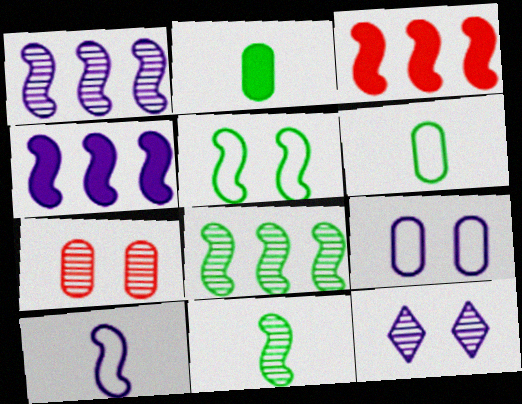[[3, 6, 12]]